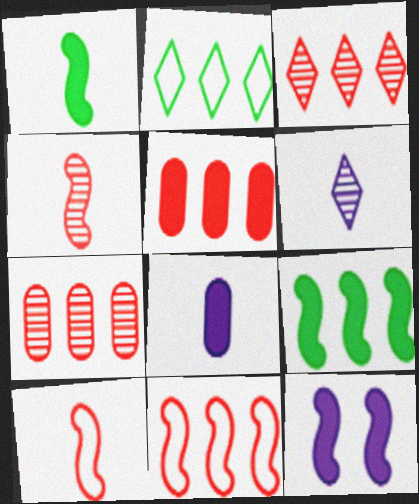[[3, 5, 11]]